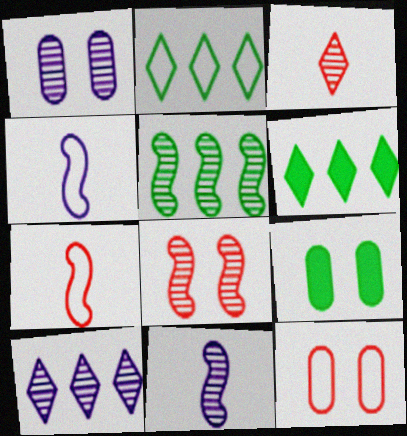[[1, 3, 5], 
[1, 6, 7], 
[1, 9, 12], 
[1, 10, 11], 
[2, 4, 12], 
[5, 8, 11], 
[6, 11, 12], 
[7, 9, 10]]